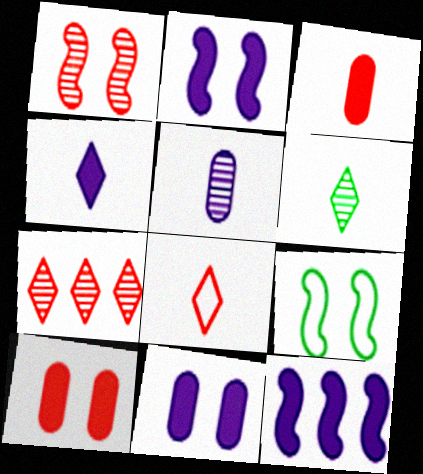[[1, 2, 9], 
[4, 6, 8], 
[4, 11, 12]]